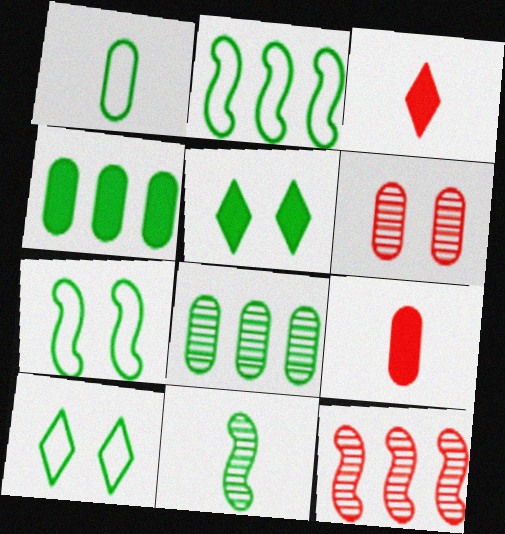[[1, 2, 10], 
[4, 10, 11]]